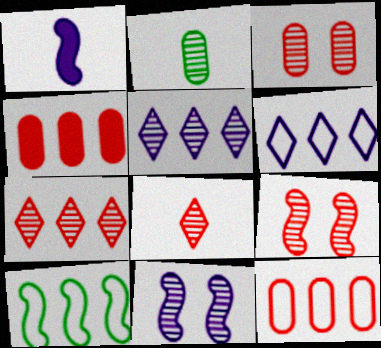[[1, 9, 10], 
[2, 5, 9], 
[2, 7, 11], 
[4, 5, 10], 
[6, 10, 12]]